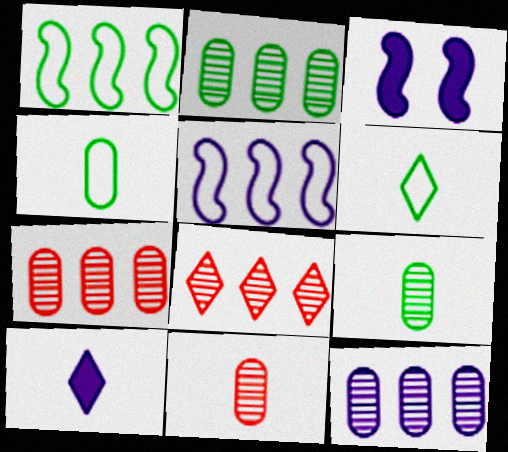[[2, 7, 12], 
[3, 4, 8], 
[3, 6, 7]]